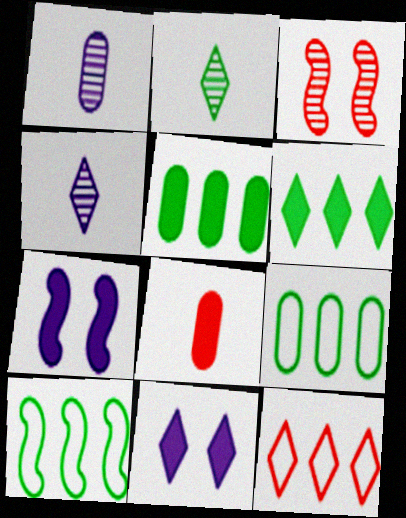[[2, 11, 12], 
[3, 8, 12], 
[6, 7, 8]]